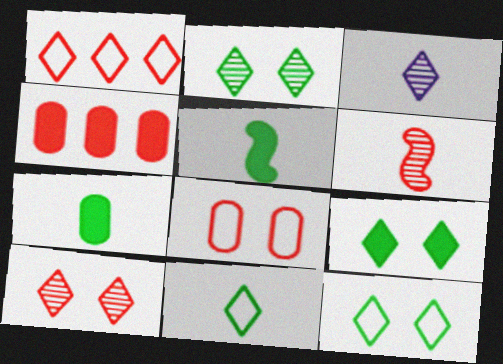[[1, 3, 9], 
[2, 9, 12]]